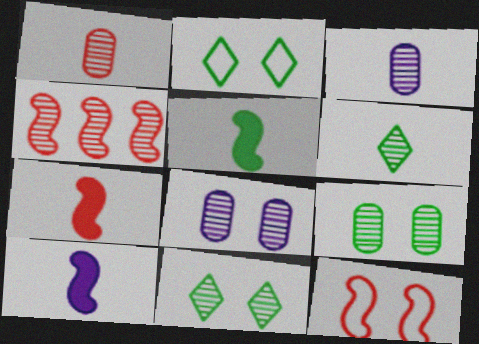[[3, 4, 11], 
[4, 6, 8], 
[4, 7, 12], 
[5, 7, 10]]